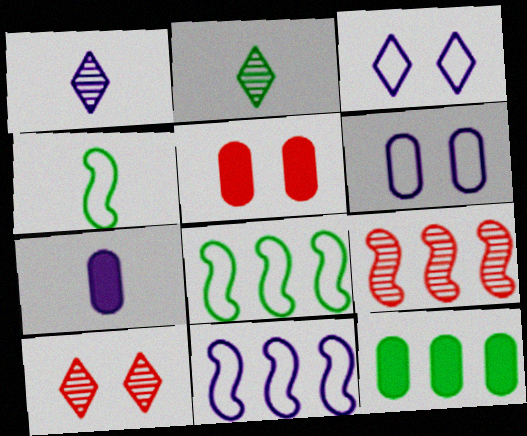[[1, 5, 8], 
[2, 5, 11], 
[5, 7, 12], 
[7, 8, 10]]